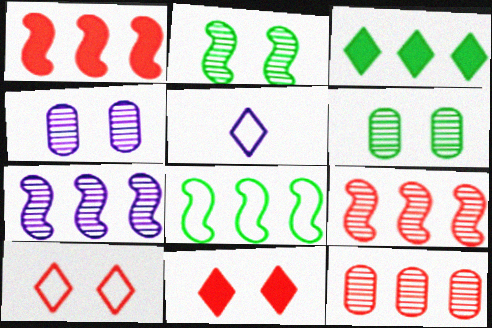[[1, 5, 6], 
[1, 7, 8]]